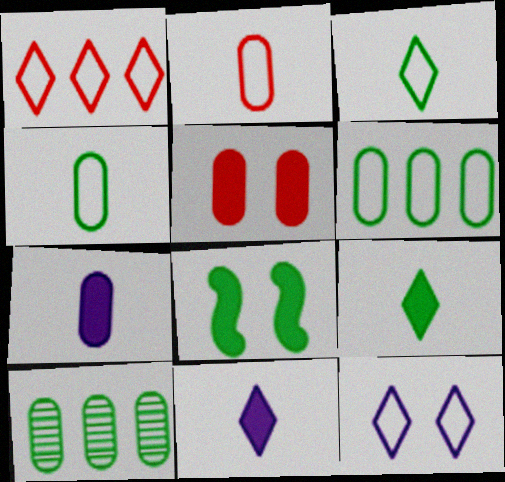[[1, 3, 12], 
[3, 8, 10]]